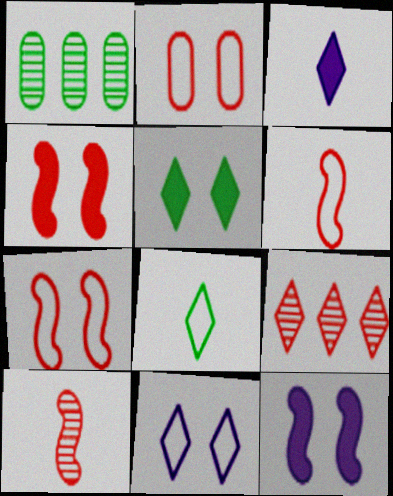[[1, 3, 7]]